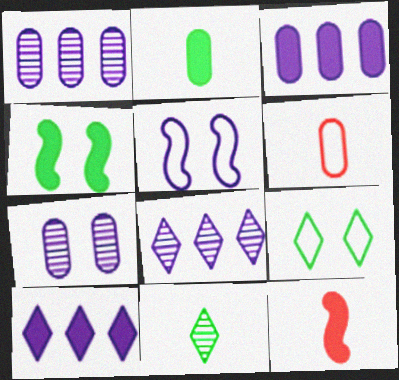[[1, 9, 12], 
[4, 6, 8]]